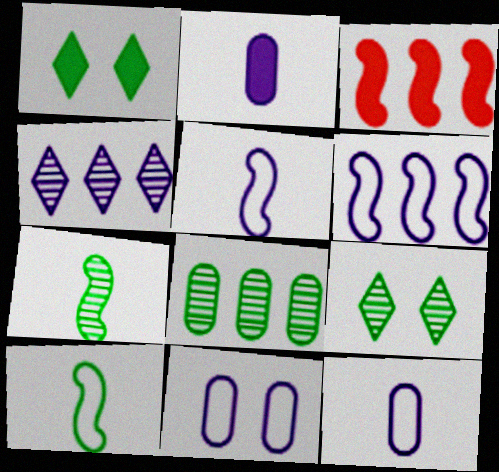[[1, 2, 3], 
[1, 8, 10], 
[3, 9, 12], 
[7, 8, 9]]